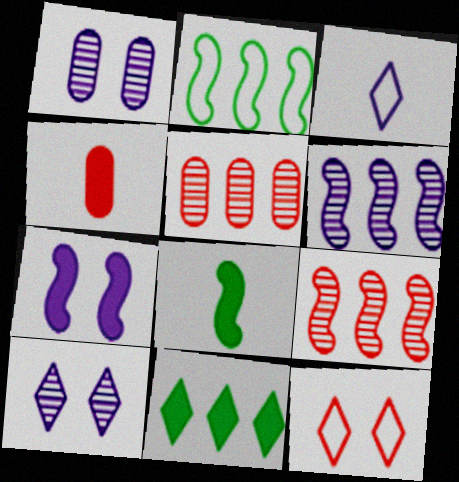[[2, 4, 10], 
[4, 7, 11], 
[4, 9, 12]]